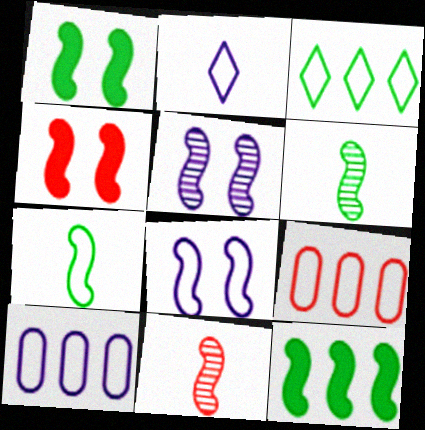[[2, 8, 10], 
[8, 11, 12]]